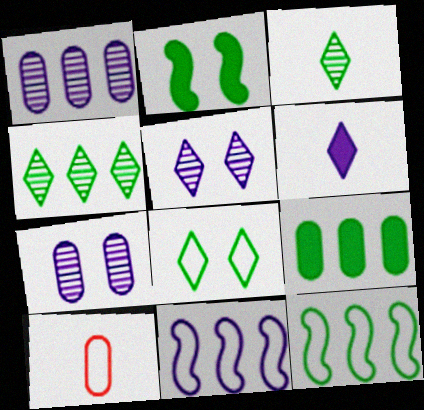[[4, 9, 12], 
[6, 7, 11], 
[7, 9, 10], 
[8, 10, 11]]